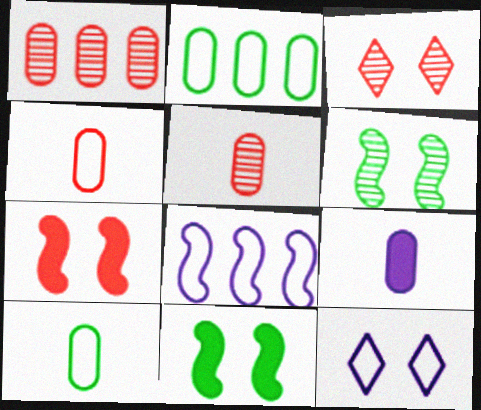[[5, 9, 10]]